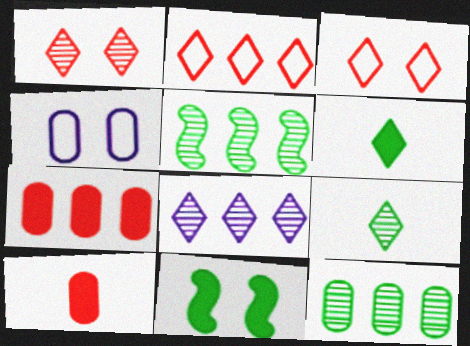[[1, 4, 11], 
[1, 8, 9], 
[3, 6, 8], 
[4, 10, 12]]